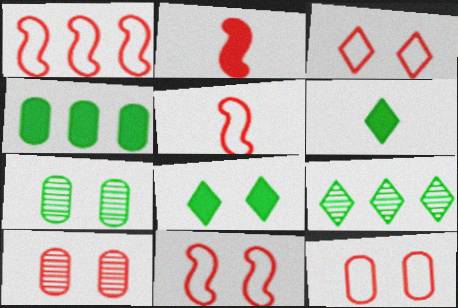[[1, 5, 11], 
[3, 11, 12]]